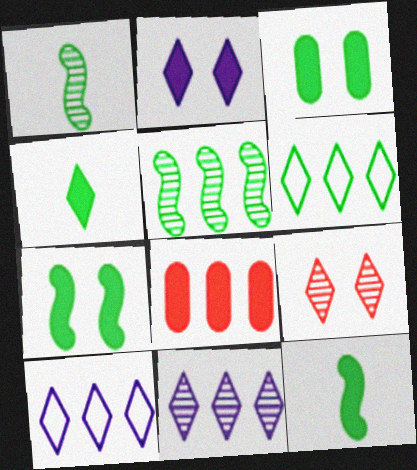[[1, 3, 6], 
[2, 8, 12], 
[4, 9, 10], 
[5, 8, 10]]